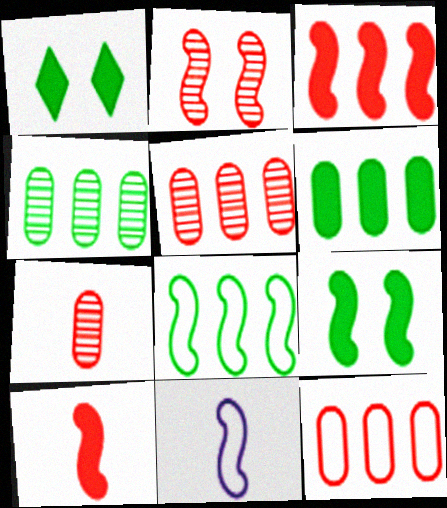[[1, 5, 11]]